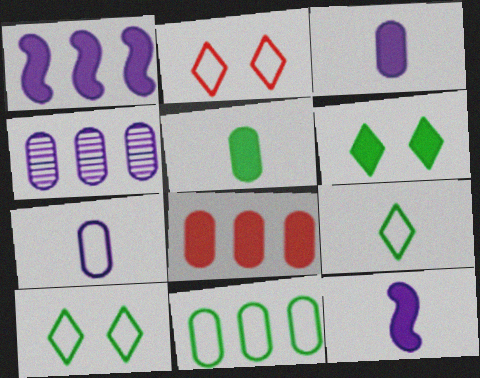[[4, 8, 11], 
[6, 8, 12]]